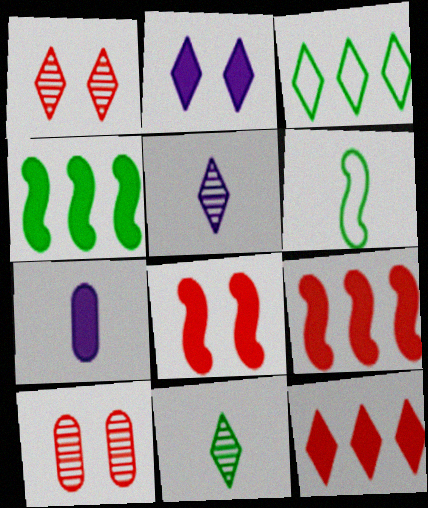[]